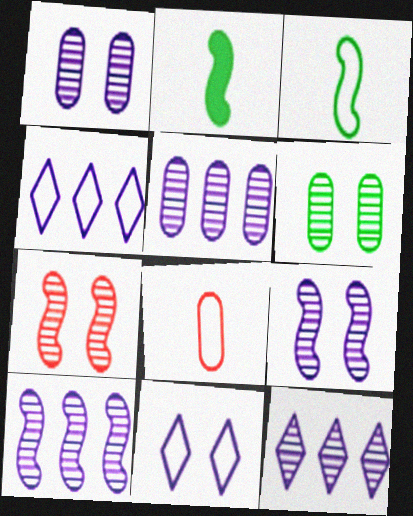[[5, 10, 12]]